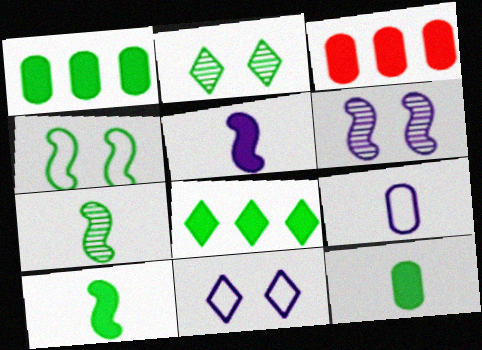[[3, 7, 11]]